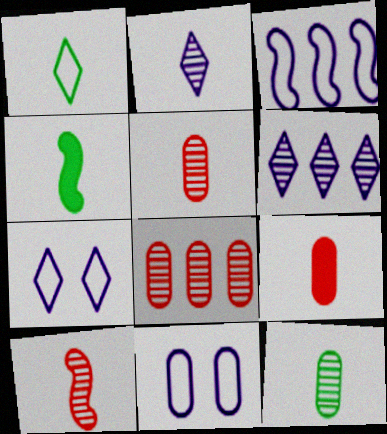[[1, 4, 12], 
[2, 10, 12], 
[4, 7, 8]]